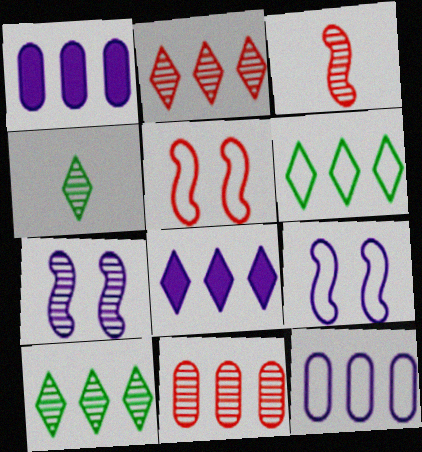[[1, 4, 5], 
[2, 6, 8], 
[4, 7, 11]]